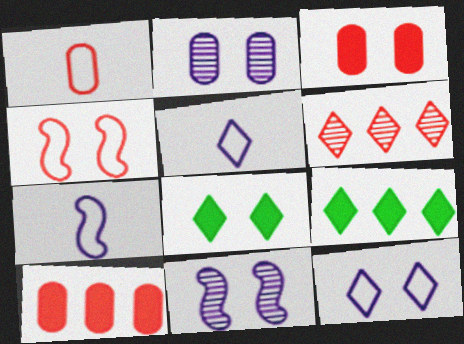[[1, 9, 11], 
[2, 4, 8], 
[5, 6, 8]]